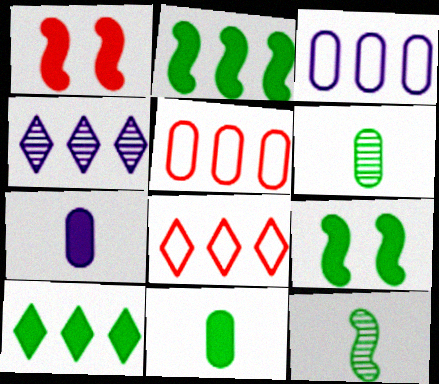[[1, 7, 10], 
[2, 4, 5], 
[4, 8, 10], 
[9, 10, 11]]